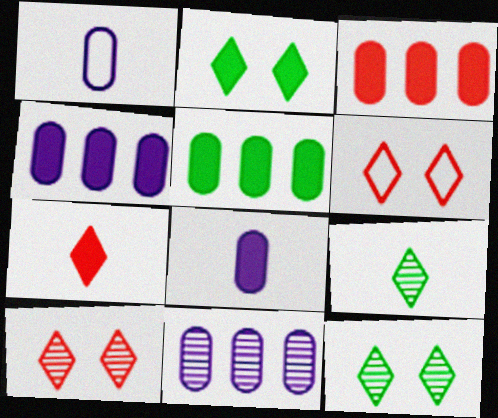[[3, 4, 5]]